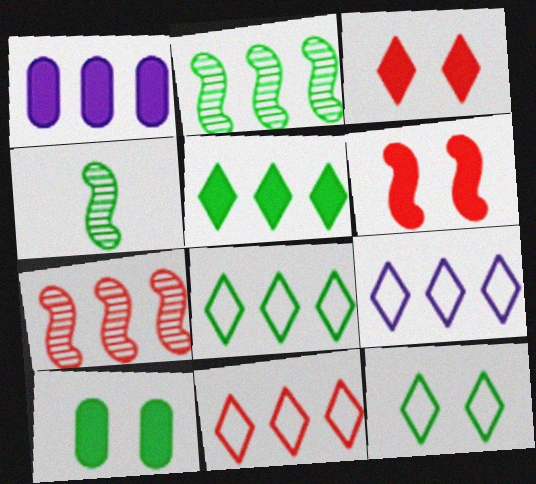[[1, 2, 11], 
[1, 7, 8], 
[4, 8, 10], 
[8, 9, 11]]